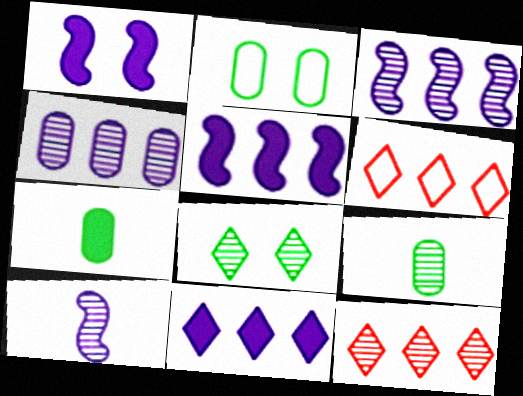[[1, 6, 9]]